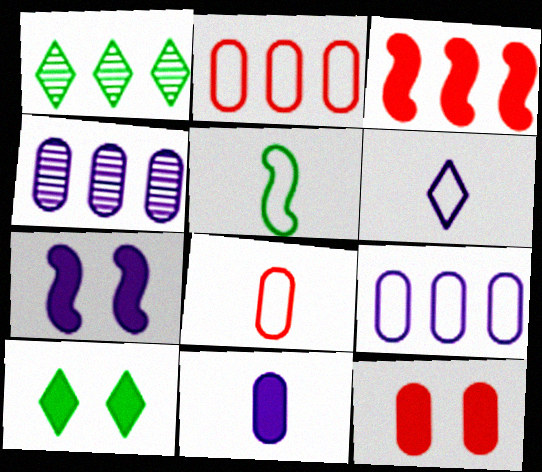[[1, 3, 9], 
[1, 7, 8], 
[3, 10, 11], 
[4, 6, 7], 
[5, 6, 8], 
[7, 10, 12]]